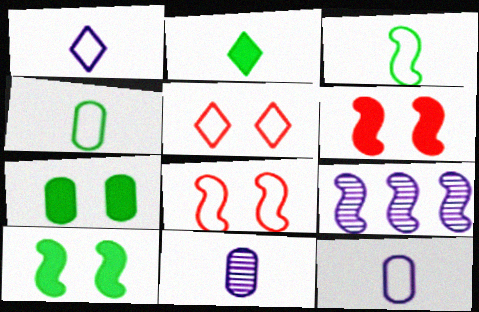[[3, 6, 9]]